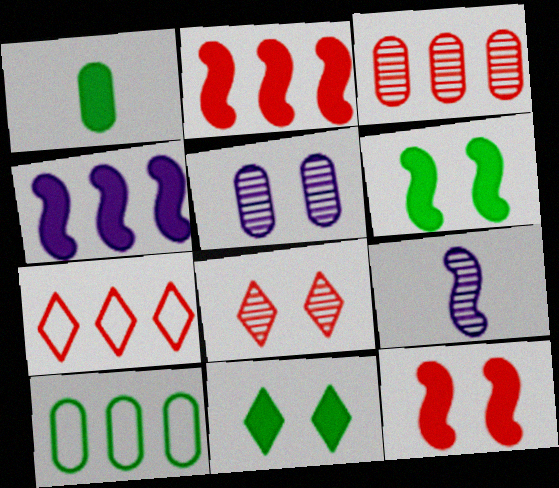[[2, 3, 7]]